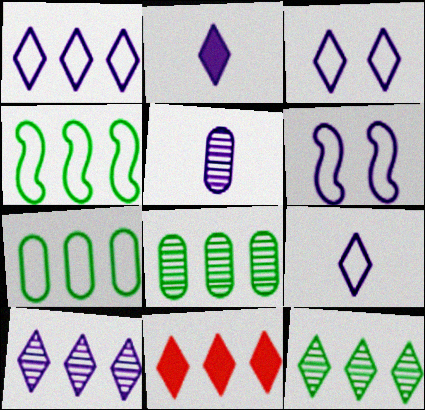[[1, 3, 9], 
[1, 11, 12], 
[2, 3, 10]]